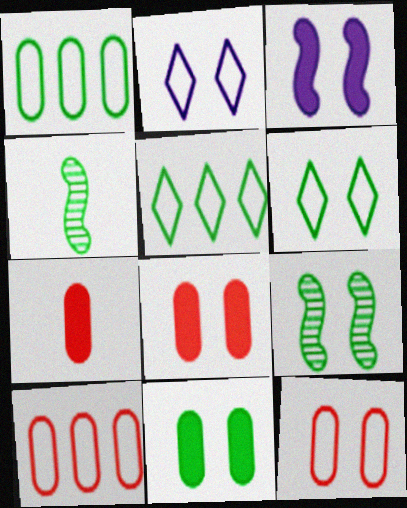[[2, 8, 9], 
[4, 5, 11], 
[6, 9, 11]]